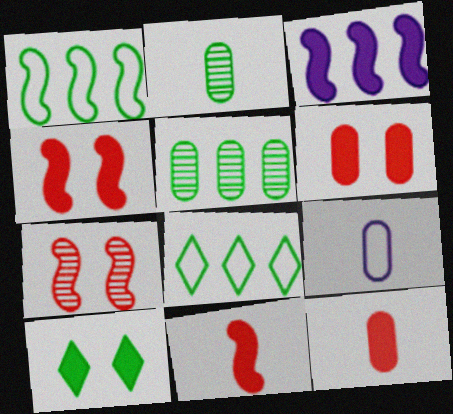[[1, 2, 10], 
[2, 9, 12], 
[3, 10, 12], 
[5, 6, 9]]